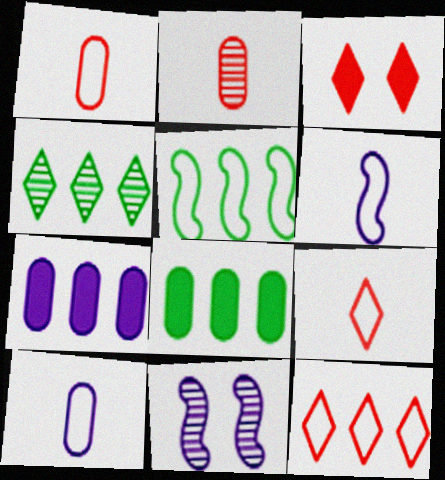[[2, 4, 11], 
[4, 5, 8], 
[8, 9, 11]]